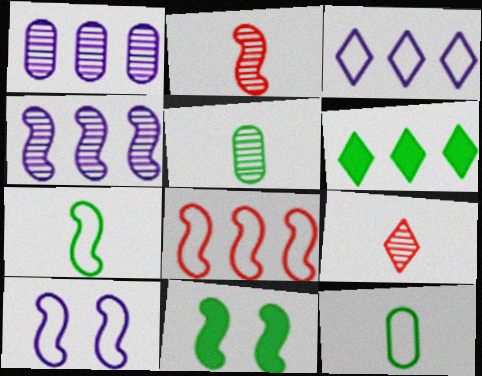[[1, 6, 8], 
[7, 8, 10]]